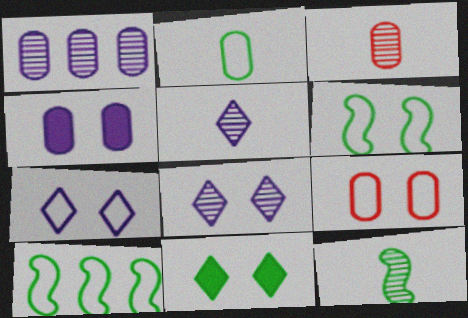[[3, 5, 12], 
[6, 7, 9]]